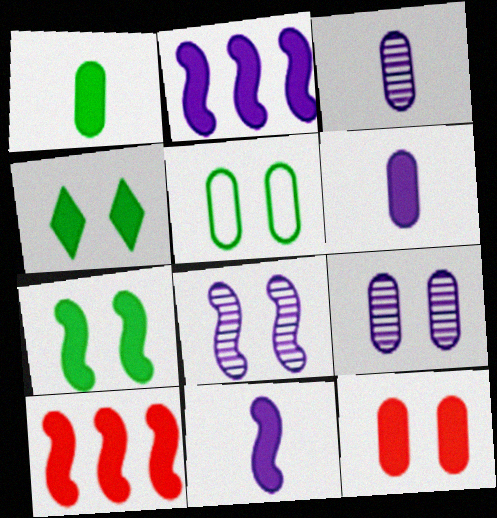[[4, 6, 10], 
[5, 9, 12], 
[7, 10, 11]]